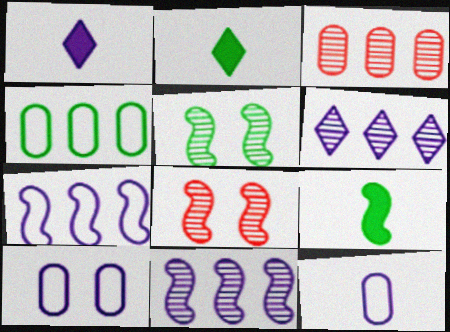[[1, 4, 8], 
[1, 10, 11], 
[2, 4, 5], 
[7, 8, 9]]